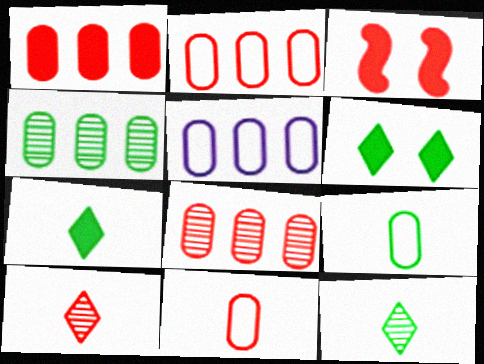[[1, 2, 8], 
[1, 4, 5], 
[2, 3, 10], 
[3, 5, 12]]